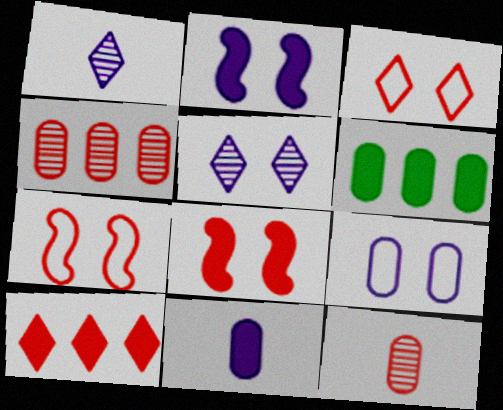[[1, 6, 7], 
[2, 5, 9], 
[6, 9, 12], 
[7, 10, 12]]